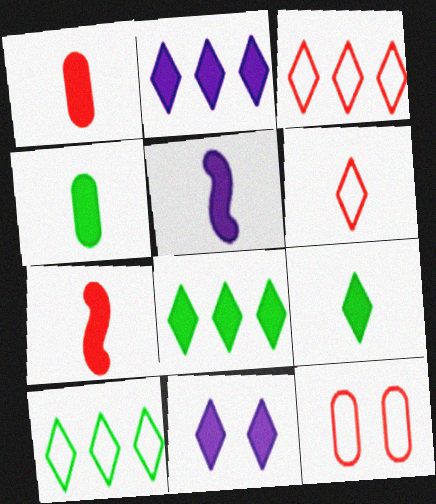[[1, 5, 9]]